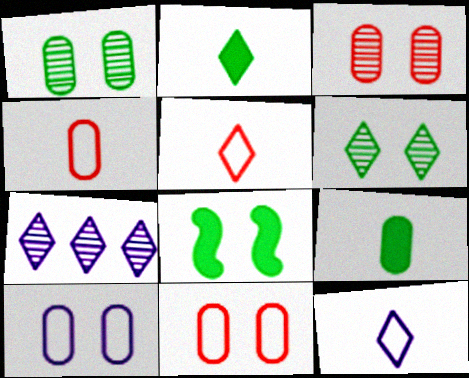[[4, 7, 8]]